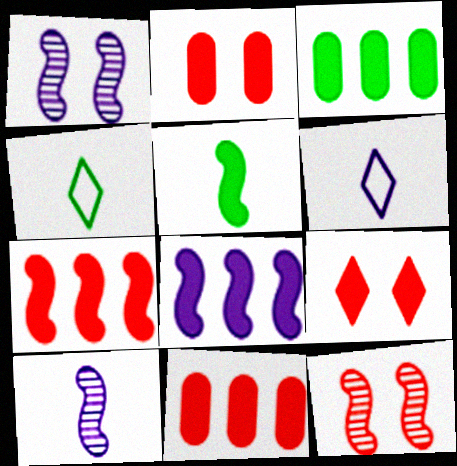[[1, 4, 11], 
[3, 6, 12]]